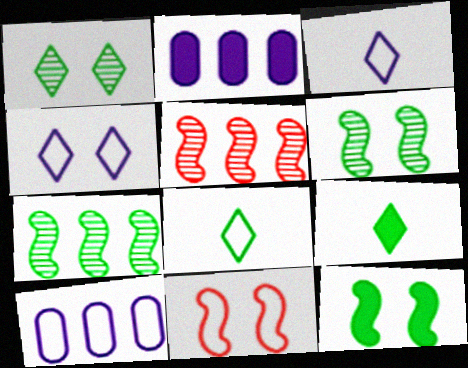[[8, 10, 11]]